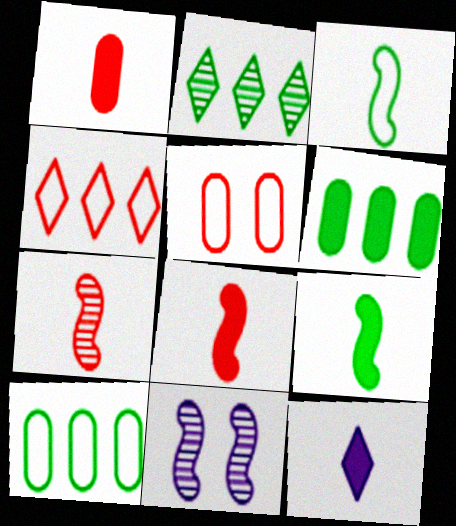[[1, 9, 12]]